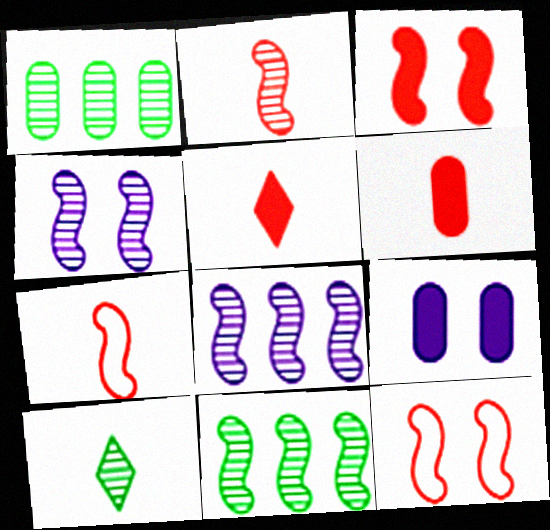[[2, 4, 11]]